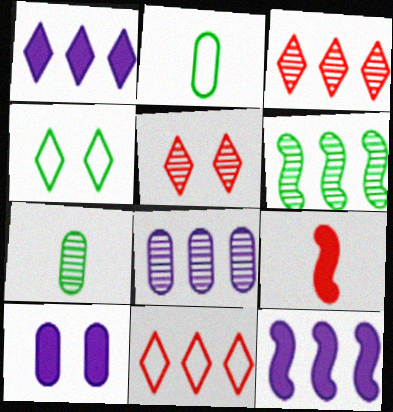[[2, 5, 12], 
[3, 6, 8], 
[4, 8, 9]]